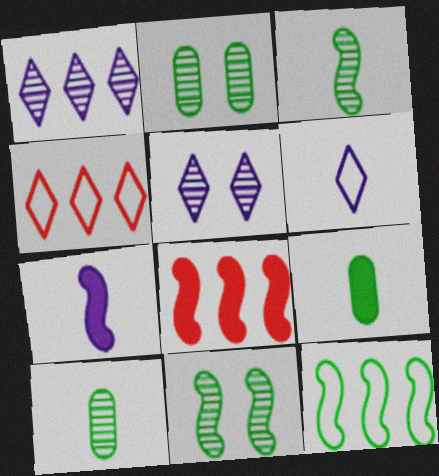[[2, 4, 7], 
[2, 6, 8]]